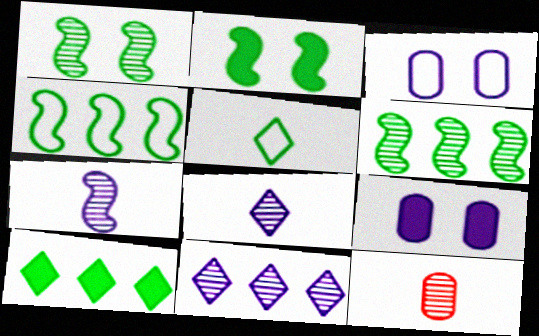[[1, 11, 12]]